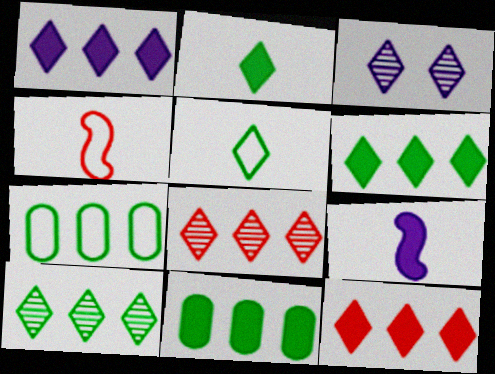[[1, 6, 12], 
[3, 4, 11], 
[3, 5, 12]]